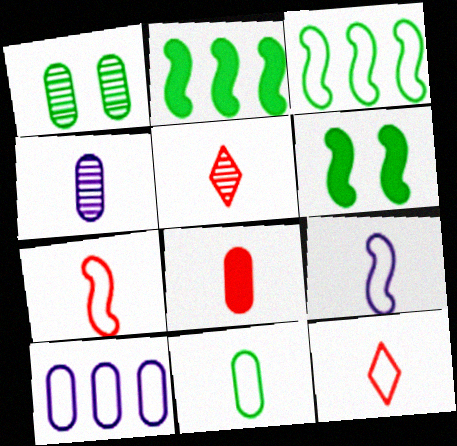[[1, 8, 10], 
[4, 8, 11], 
[5, 6, 10], 
[5, 7, 8], 
[9, 11, 12]]